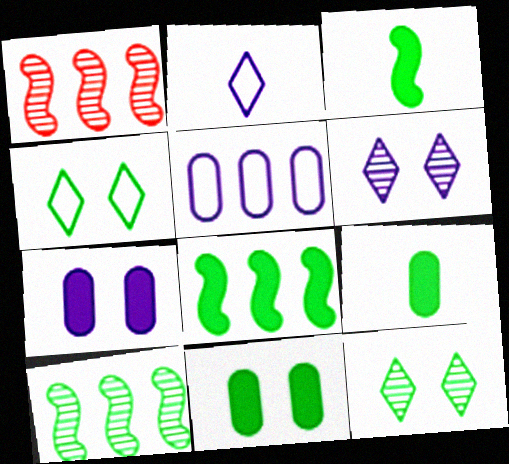[[1, 2, 11], 
[4, 9, 10]]